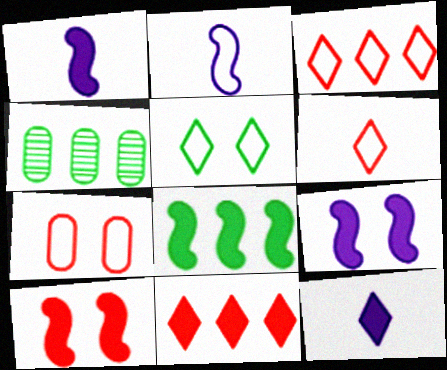[[1, 8, 10], 
[4, 6, 9]]